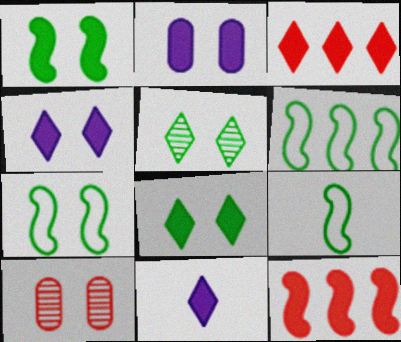[[3, 8, 11], 
[4, 7, 10], 
[6, 7, 9], 
[6, 10, 11]]